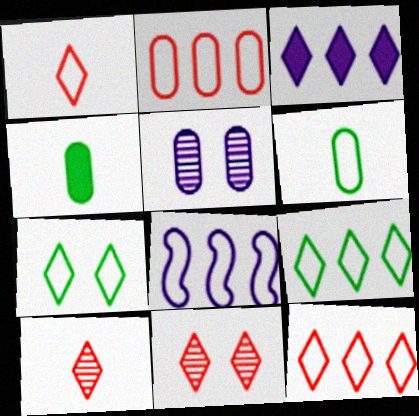[[2, 4, 5], 
[2, 8, 9], 
[3, 7, 10], 
[4, 8, 11]]